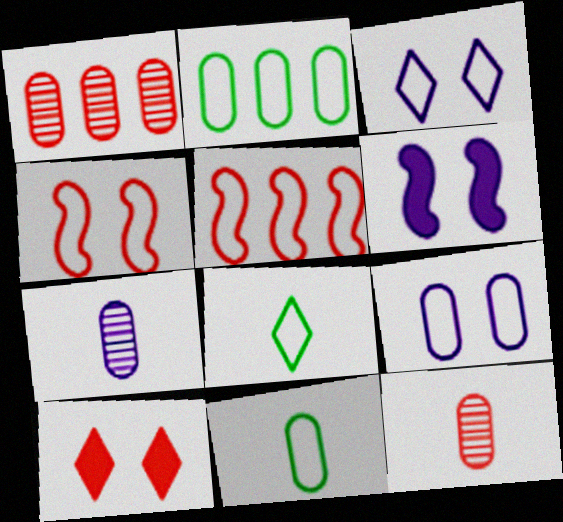[[1, 6, 8], 
[3, 5, 11], 
[5, 8, 9], 
[5, 10, 12]]